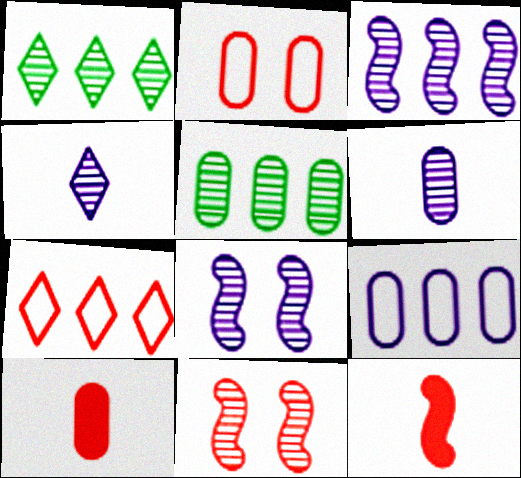[[1, 6, 11], 
[4, 5, 11], 
[7, 10, 11]]